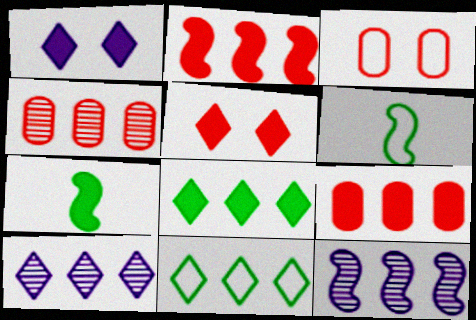[[1, 4, 6], 
[1, 7, 9], 
[3, 7, 10], 
[9, 11, 12]]